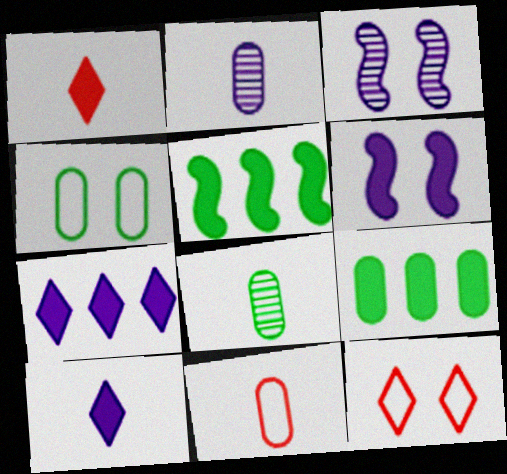[[1, 6, 9], 
[2, 5, 12], 
[4, 8, 9]]